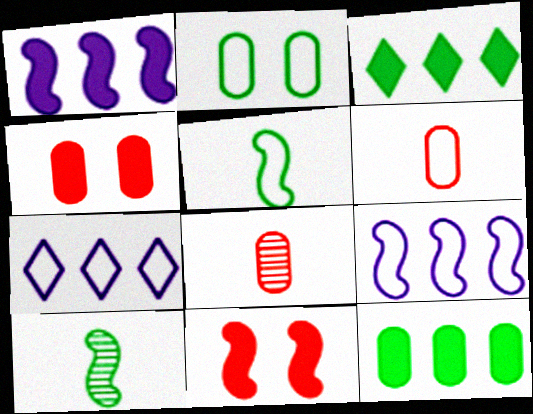[[2, 3, 10], 
[4, 7, 10], 
[9, 10, 11]]